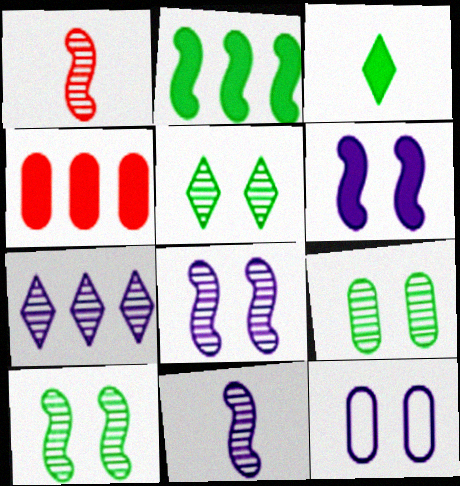[[1, 7, 9], 
[3, 4, 6], 
[5, 9, 10]]